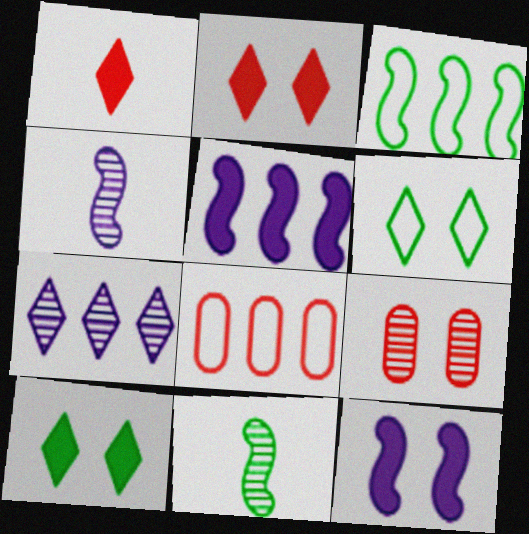[[1, 6, 7], 
[4, 8, 10], 
[6, 9, 12], 
[7, 9, 11]]